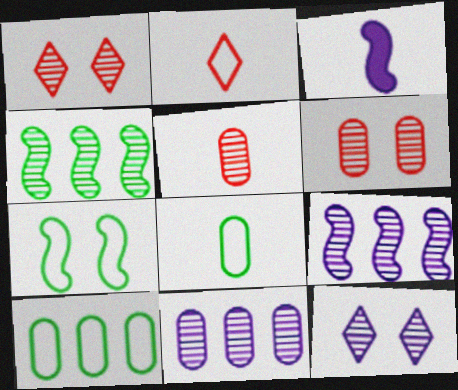[[1, 3, 10], 
[4, 5, 12]]